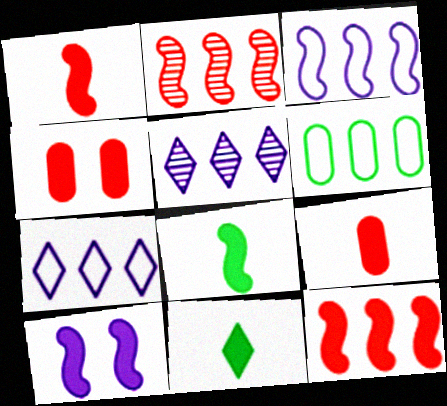[[5, 6, 12], 
[8, 10, 12]]